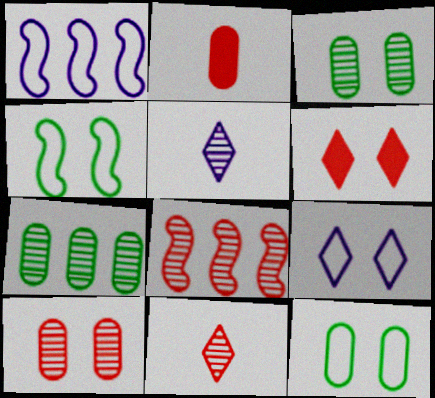[[3, 5, 8], 
[8, 10, 11]]